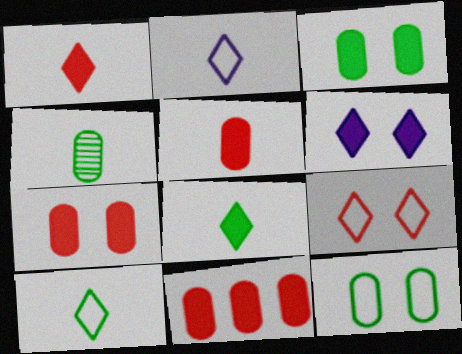[[5, 7, 11]]